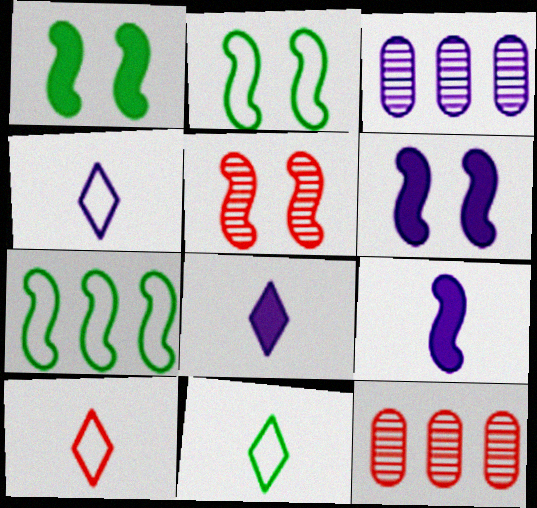[[1, 3, 10], 
[1, 4, 12], 
[2, 5, 6], 
[2, 8, 12], 
[3, 4, 6], 
[4, 10, 11], 
[5, 7, 9], 
[6, 11, 12]]